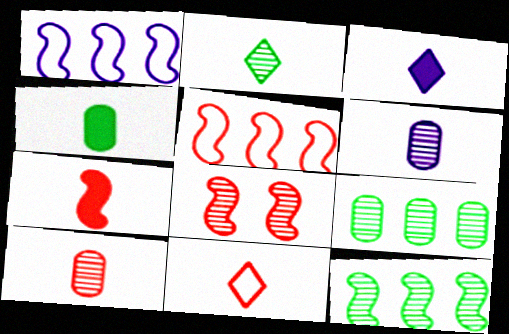[[2, 3, 11], 
[3, 4, 7], 
[5, 7, 8], 
[7, 10, 11]]